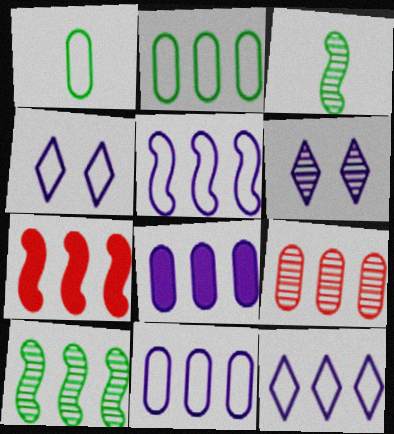[[1, 6, 7], 
[2, 8, 9], 
[3, 6, 9], 
[5, 7, 10], 
[5, 11, 12]]